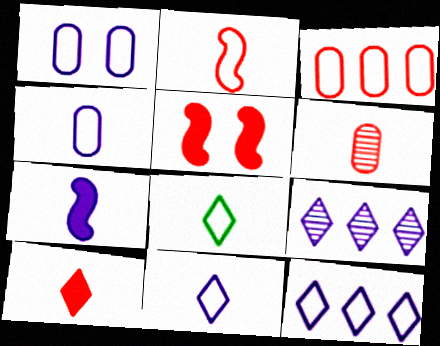[[1, 7, 9], 
[2, 4, 8], 
[2, 6, 10], 
[6, 7, 8]]